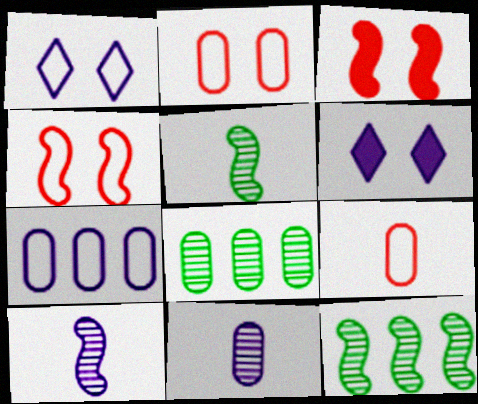[[6, 7, 10], 
[6, 9, 12]]